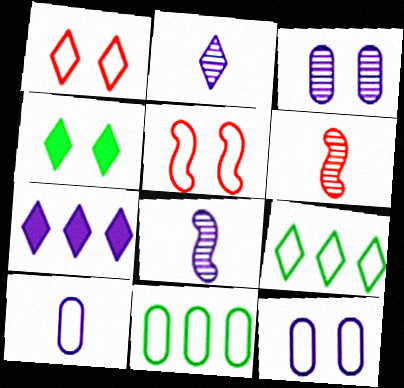[[3, 4, 5], 
[5, 9, 10], 
[7, 8, 12]]